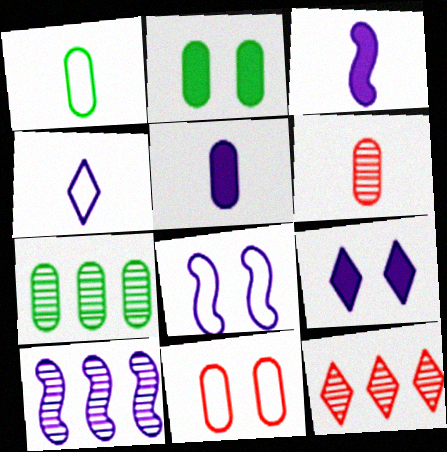[[1, 2, 7], 
[1, 5, 6], 
[3, 8, 10], 
[5, 7, 11], 
[7, 10, 12]]